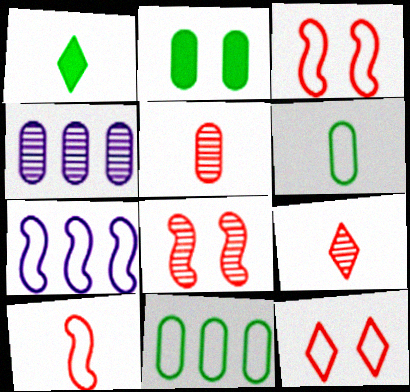[[1, 3, 4], 
[2, 7, 9], 
[6, 7, 12]]